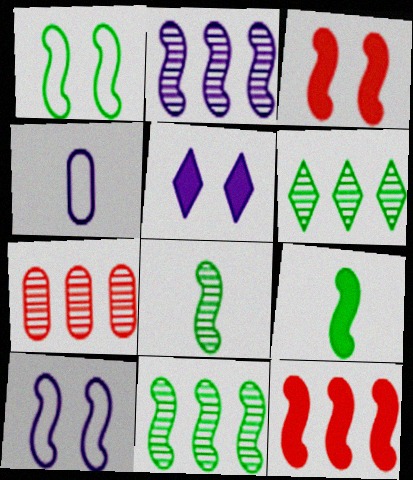[[1, 9, 11], 
[2, 4, 5], 
[2, 6, 7], 
[3, 4, 6], 
[8, 10, 12]]